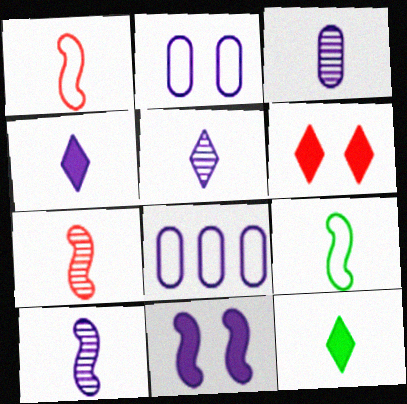[[1, 3, 12], 
[3, 5, 10], 
[5, 8, 11]]